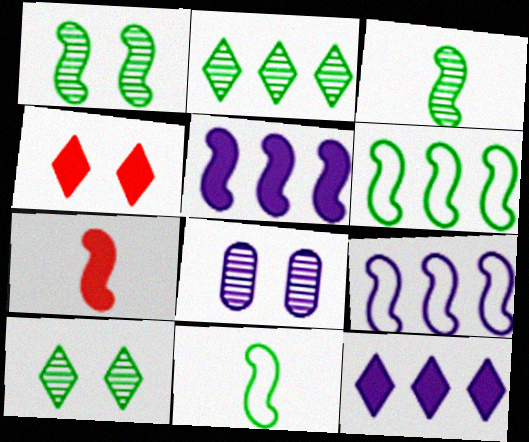[[1, 7, 9]]